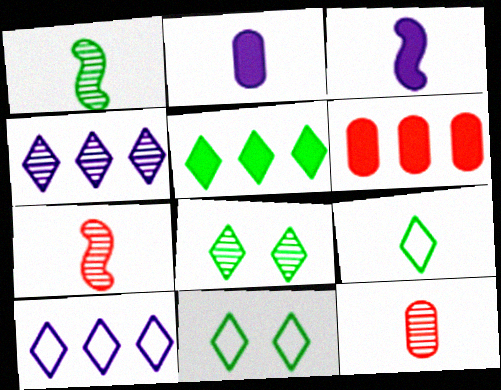[[2, 7, 9], 
[3, 9, 12], 
[5, 8, 9]]